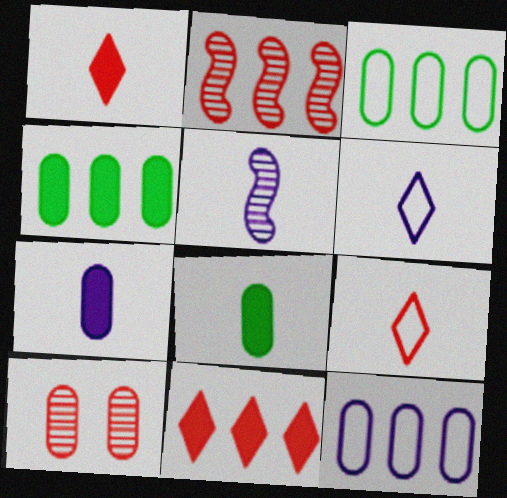[[3, 7, 10], 
[5, 6, 7], 
[5, 8, 9], 
[8, 10, 12]]